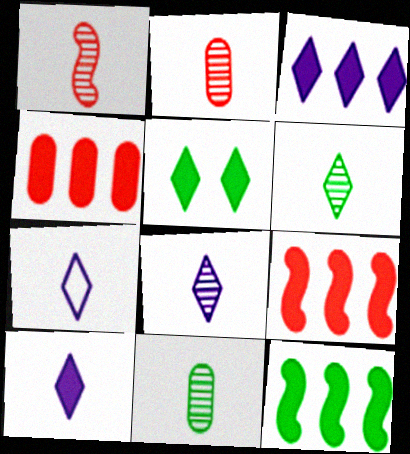[[1, 8, 11], 
[3, 4, 12], 
[7, 8, 10]]